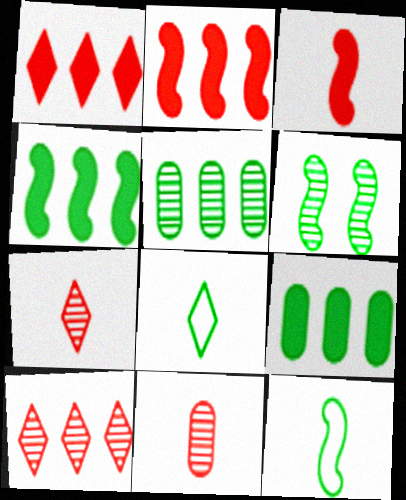[[4, 6, 12], 
[6, 8, 9]]